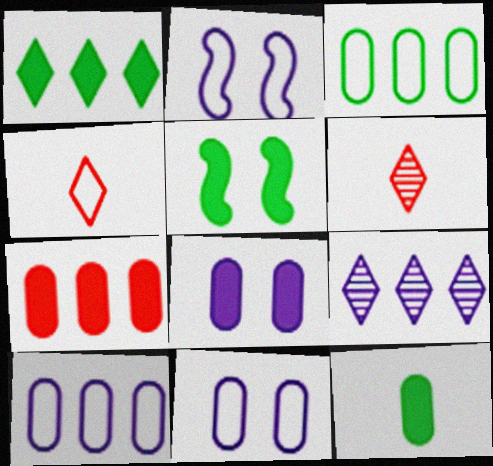[[1, 5, 12], 
[2, 3, 4], 
[5, 6, 10], 
[7, 8, 12]]